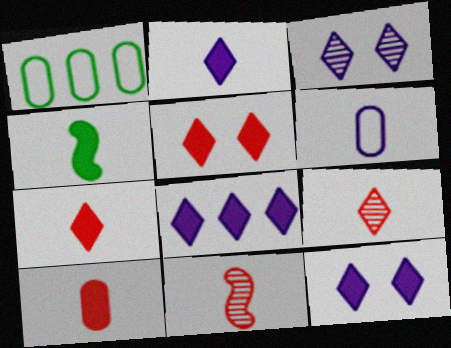[[1, 11, 12], 
[2, 4, 10], 
[2, 8, 12], 
[4, 6, 9]]